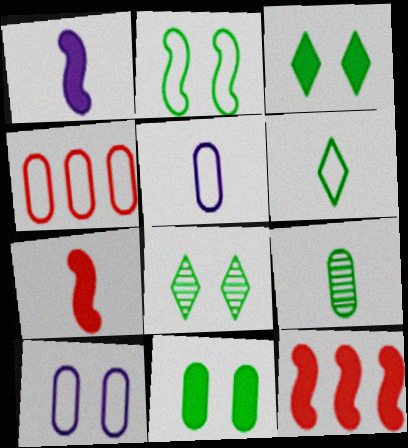[[1, 4, 8], 
[2, 8, 11], 
[5, 8, 12]]